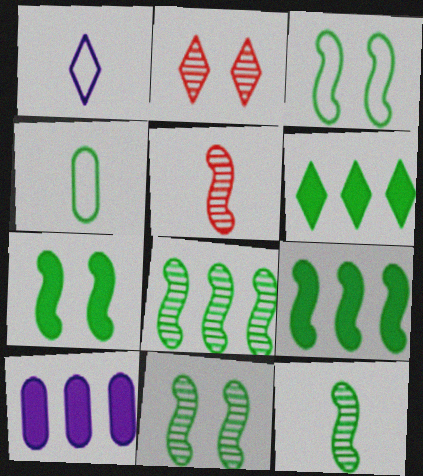[[1, 2, 6], 
[3, 7, 11], 
[3, 9, 12], 
[4, 6, 11], 
[8, 11, 12]]